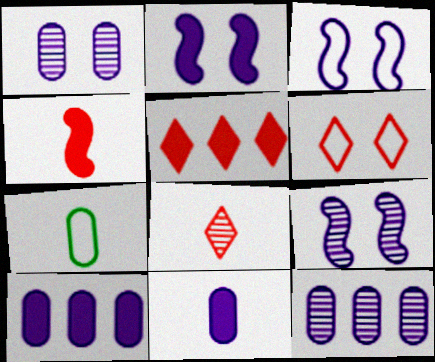[[2, 3, 9], 
[5, 6, 8], 
[5, 7, 9]]